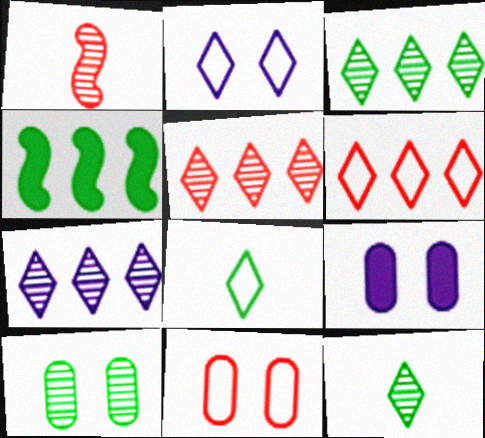[[1, 7, 10], 
[2, 6, 8], 
[3, 5, 7], 
[4, 8, 10], 
[9, 10, 11]]